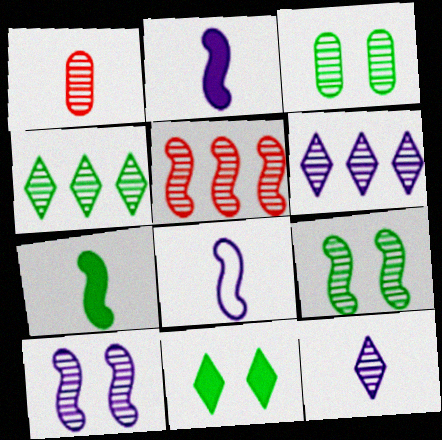[[1, 4, 10], 
[1, 6, 9], 
[3, 5, 12]]